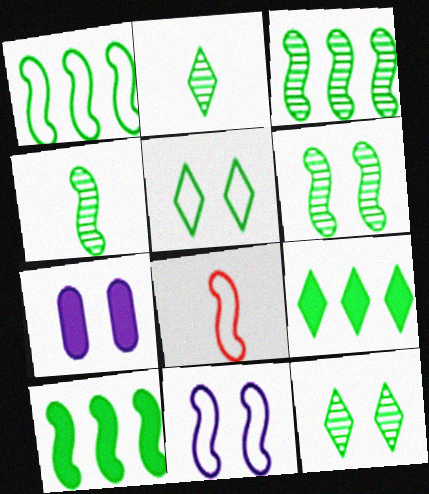[[1, 3, 10], 
[1, 8, 11], 
[2, 5, 9], 
[3, 4, 6]]